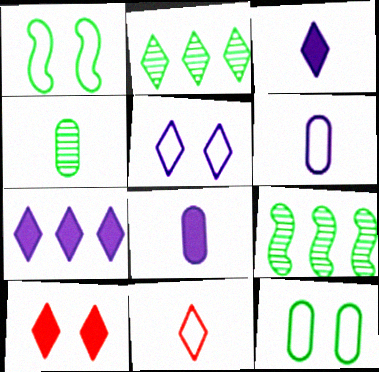[[6, 9, 10]]